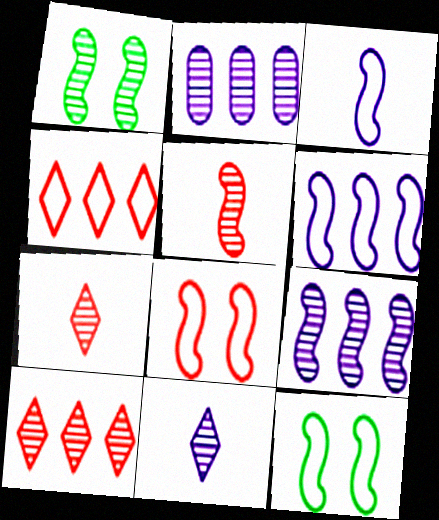[[1, 2, 7], 
[1, 5, 9]]